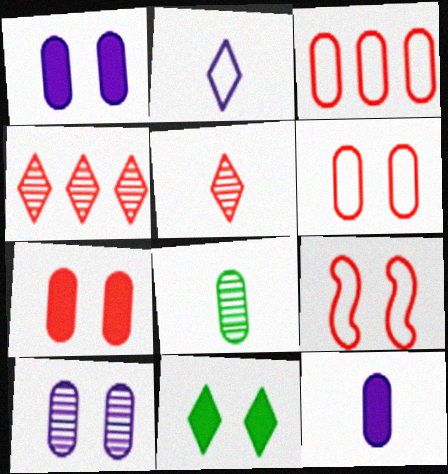[[1, 3, 8], 
[2, 4, 11], 
[9, 10, 11]]